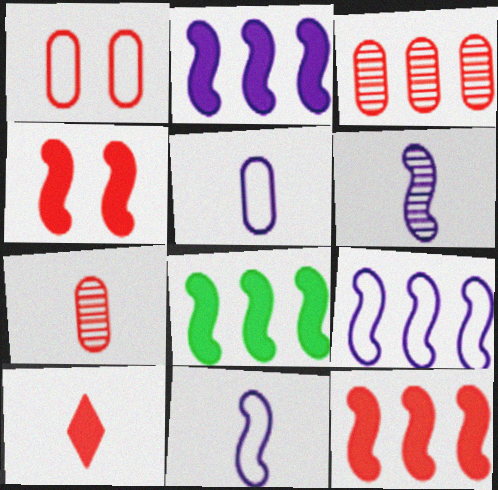[[2, 8, 12]]